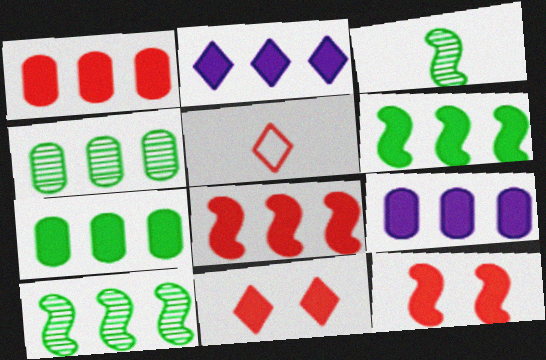[[1, 2, 6], 
[1, 7, 9], 
[2, 7, 8]]